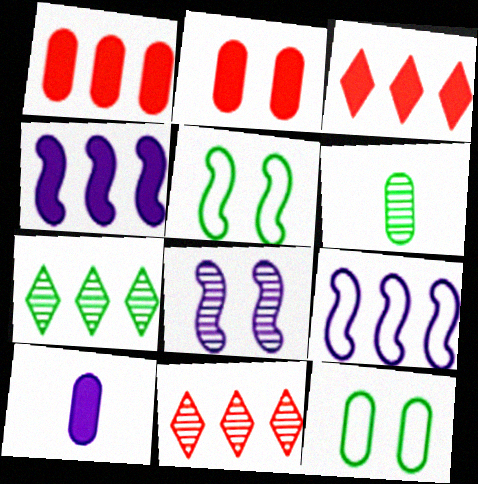[[1, 7, 9], 
[5, 10, 11], 
[6, 8, 11]]